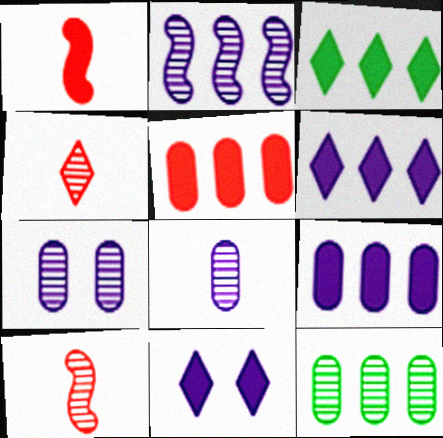[]